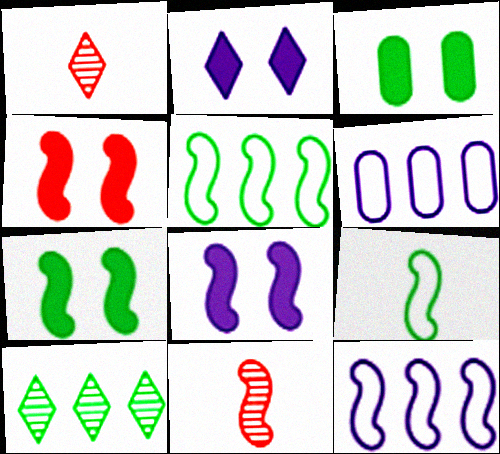[[1, 3, 12], 
[1, 6, 7], 
[2, 3, 4], 
[3, 9, 10], 
[4, 7, 8], 
[5, 8, 11], 
[7, 11, 12]]